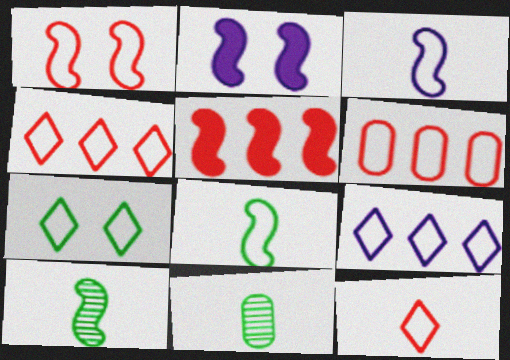[[1, 6, 12], 
[2, 4, 11], 
[3, 6, 7], 
[7, 9, 12]]